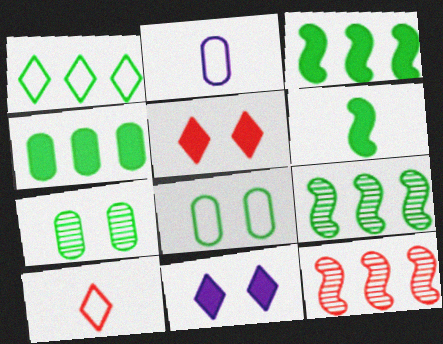[[1, 4, 9], 
[1, 6, 7], 
[2, 5, 9]]